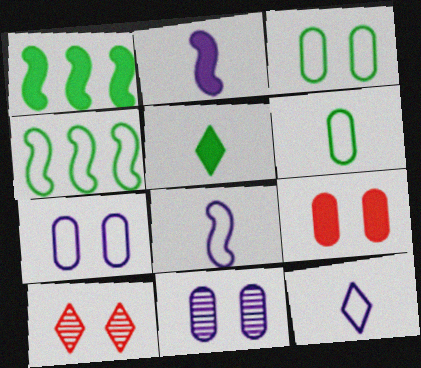[[3, 9, 11]]